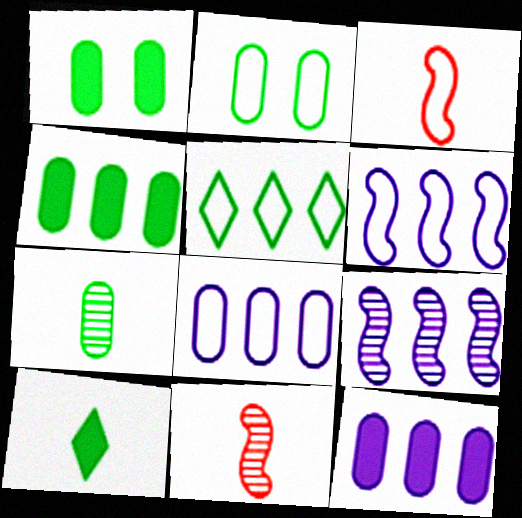[[2, 4, 7]]